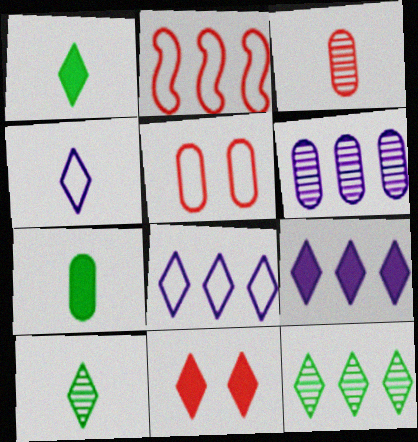[[1, 9, 11], 
[2, 3, 11], 
[4, 11, 12], 
[5, 6, 7], 
[8, 10, 11]]